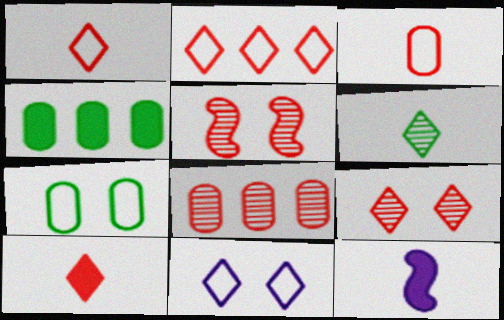[[2, 9, 10], 
[3, 6, 12]]